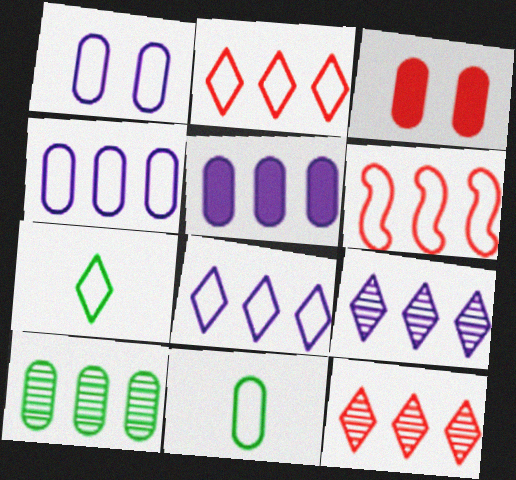[[1, 6, 7]]